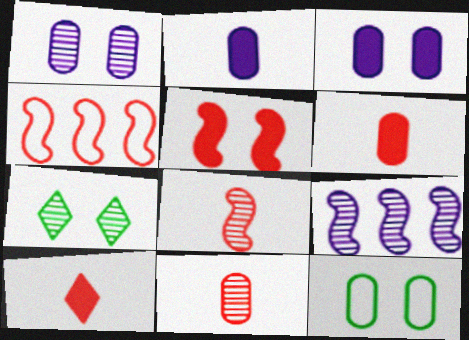[[2, 4, 7], 
[4, 5, 8], 
[7, 9, 11], 
[9, 10, 12]]